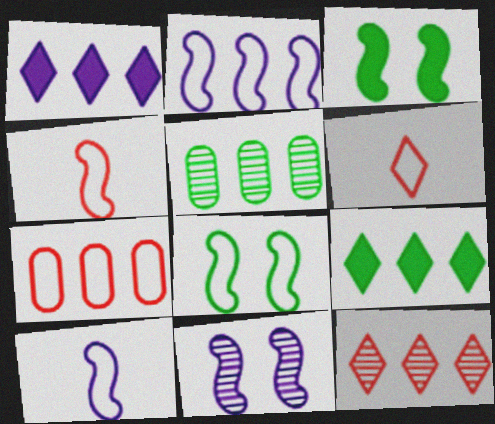[[2, 4, 8]]